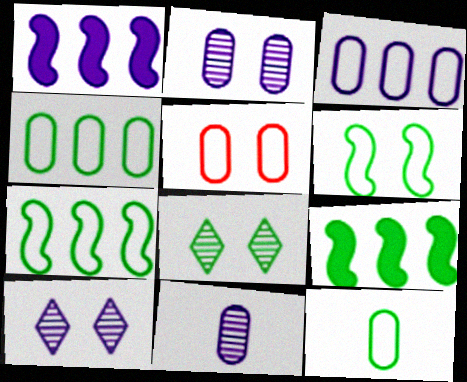[[3, 5, 12], 
[8, 9, 12]]